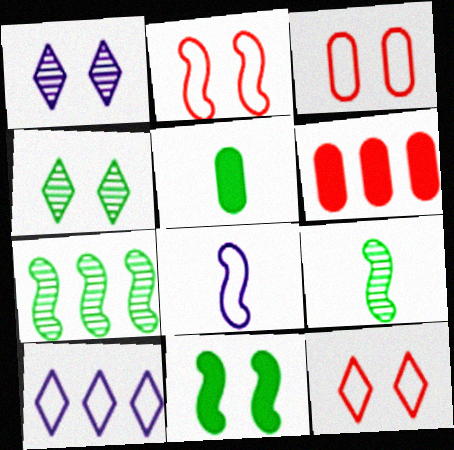[[1, 3, 11], 
[2, 3, 12], 
[4, 6, 8], 
[6, 7, 10]]